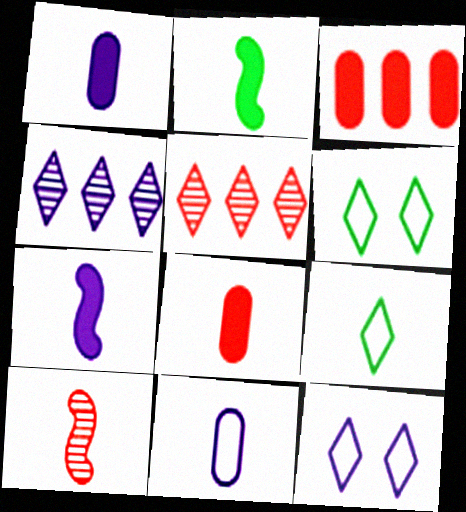[[1, 9, 10]]